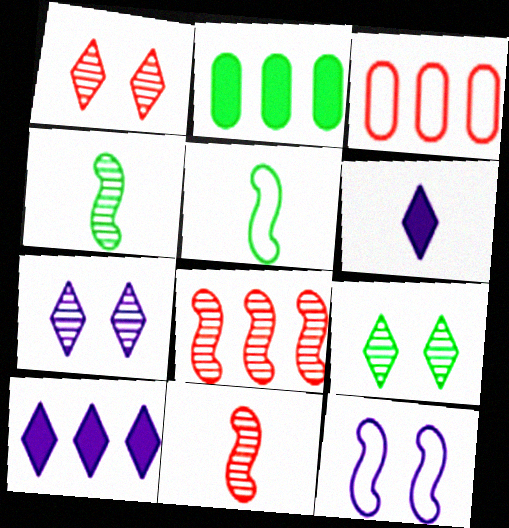[[1, 7, 9], 
[2, 5, 9]]